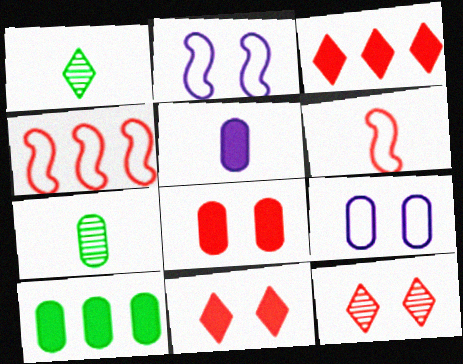[[1, 5, 6], 
[2, 3, 7], 
[5, 8, 10]]